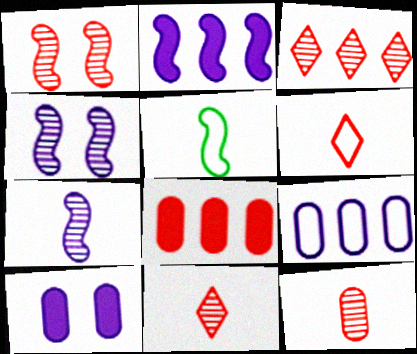[[1, 2, 5], 
[1, 3, 12], 
[1, 6, 8], 
[3, 5, 10]]